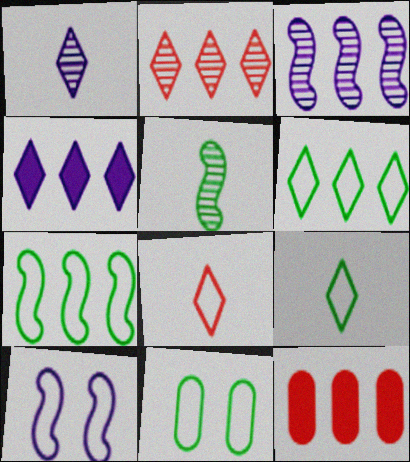[[2, 4, 6], 
[3, 6, 12], 
[7, 9, 11]]